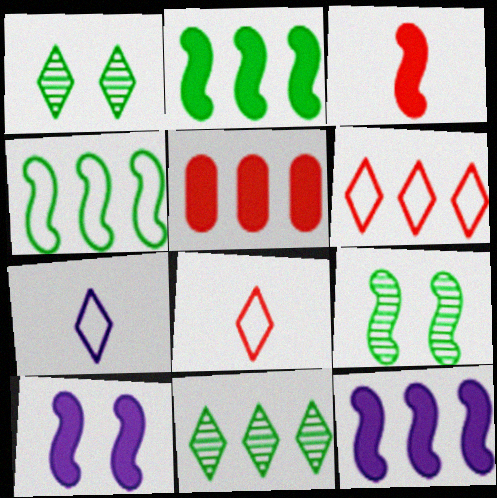[[2, 3, 10], 
[5, 7, 9]]